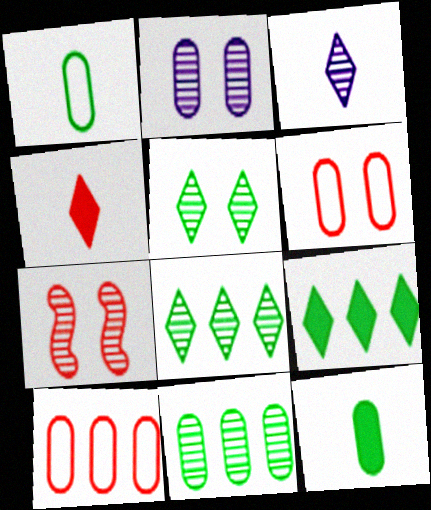[[2, 5, 7], 
[2, 10, 12], 
[3, 7, 11], 
[4, 7, 10]]